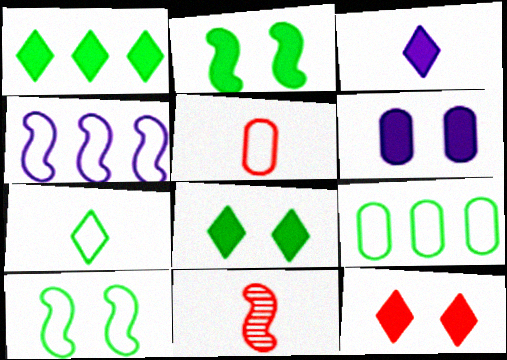[[1, 3, 12], 
[2, 4, 11], 
[2, 6, 12], 
[7, 9, 10]]